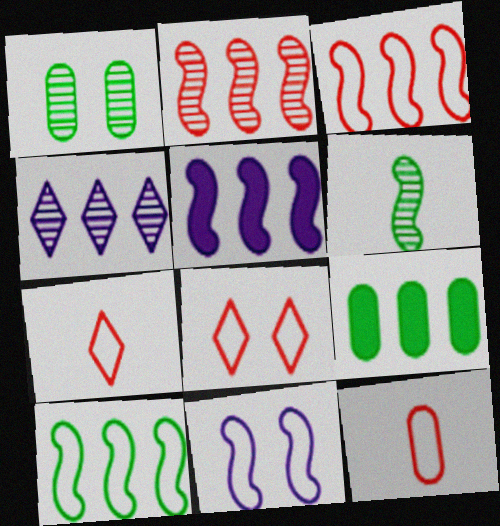[[1, 5, 7], 
[2, 5, 10], 
[3, 4, 9], 
[3, 8, 12]]